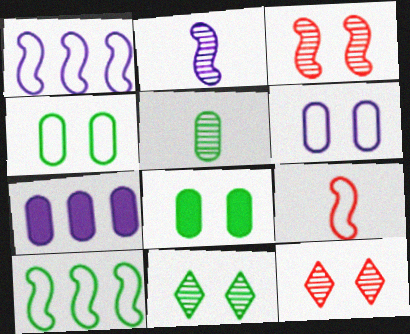[[7, 9, 11]]